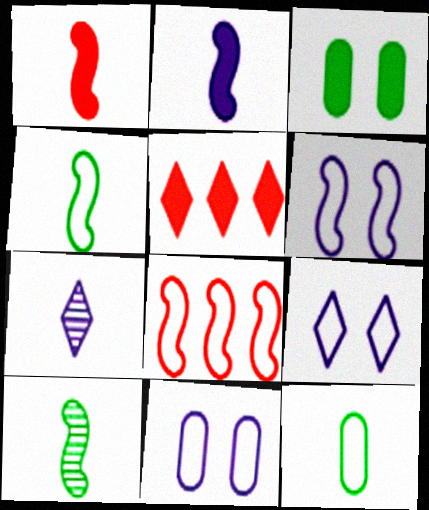[[1, 7, 12], 
[2, 3, 5], 
[3, 7, 8], 
[4, 6, 8], 
[5, 10, 11], 
[6, 9, 11], 
[8, 9, 12]]